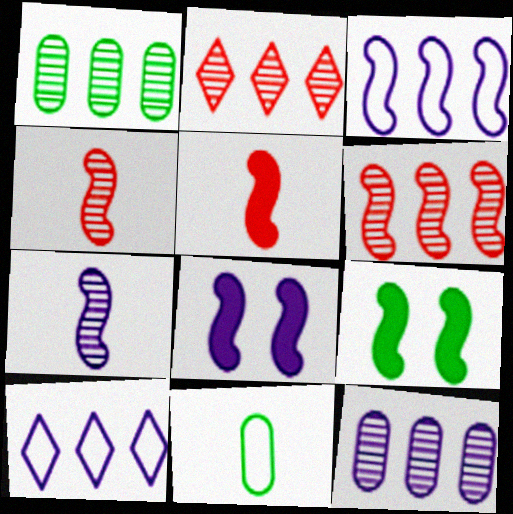[[2, 8, 11], 
[3, 4, 9], 
[3, 7, 8]]